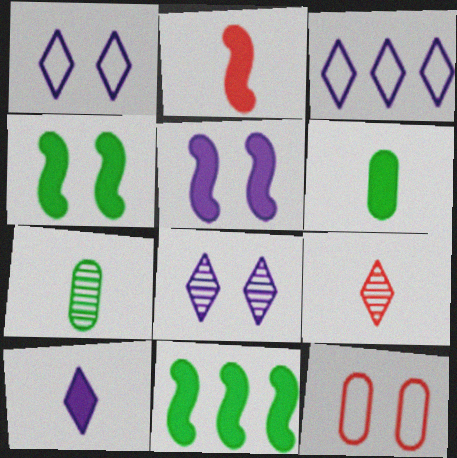[[2, 5, 11], 
[2, 6, 10], 
[3, 8, 10], 
[4, 8, 12]]